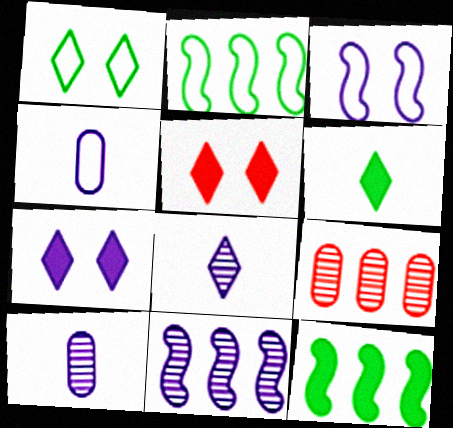[[2, 5, 10], 
[3, 6, 9], 
[4, 7, 11]]